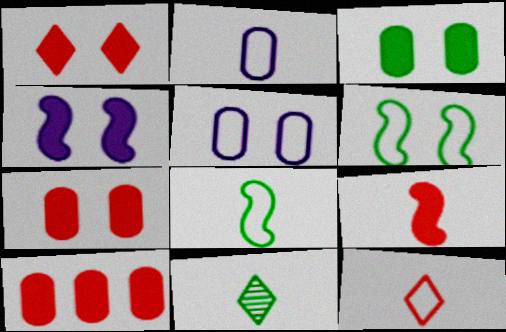[[1, 3, 4], 
[1, 9, 10], 
[2, 8, 12], 
[2, 9, 11]]